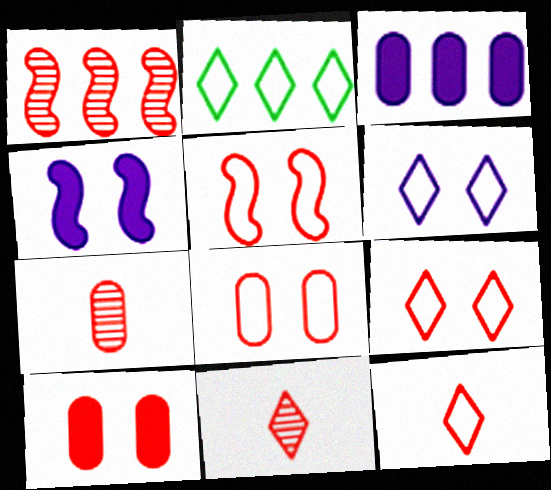[[1, 2, 3], 
[1, 10, 12], 
[2, 4, 7], 
[2, 6, 12], 
[5, 8, 9]]